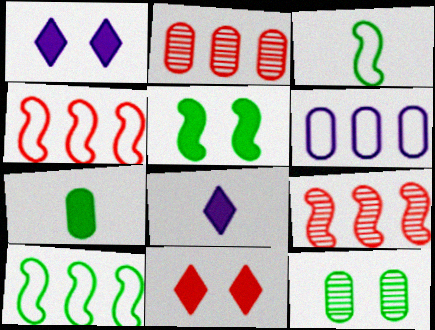[[1, 2, 3], 
[4, 8, 12]]